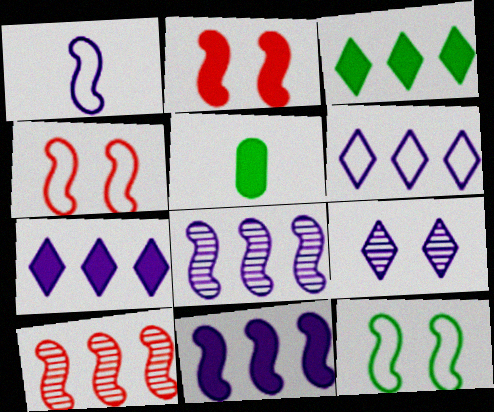[[2, 5, 7]]